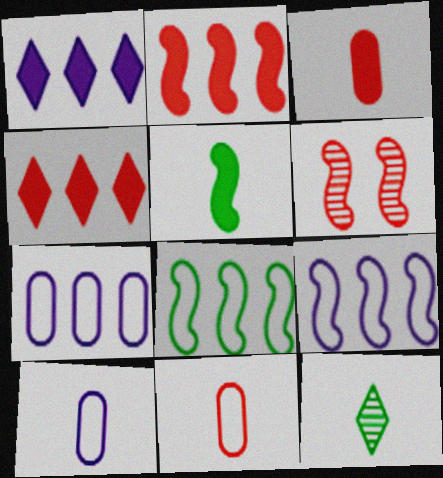[[4, 6, 11], 
[5, 6, 9]]